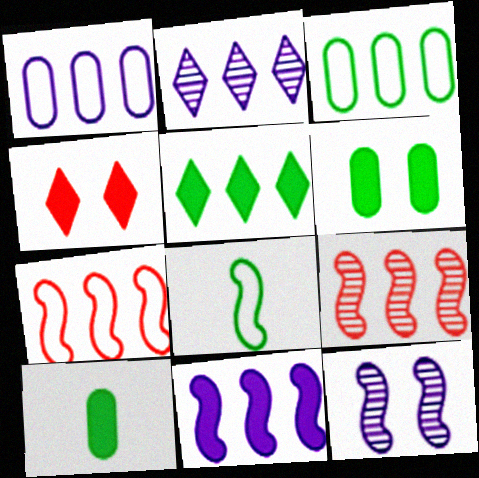[[1, 2, 11], 
[1, 5, 9], 
[4, 10, 11]]